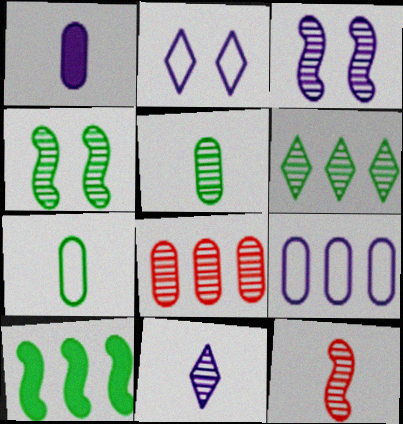[[4, 5, 6], 
[4, 8, 11], 
[5, 11, 12]]